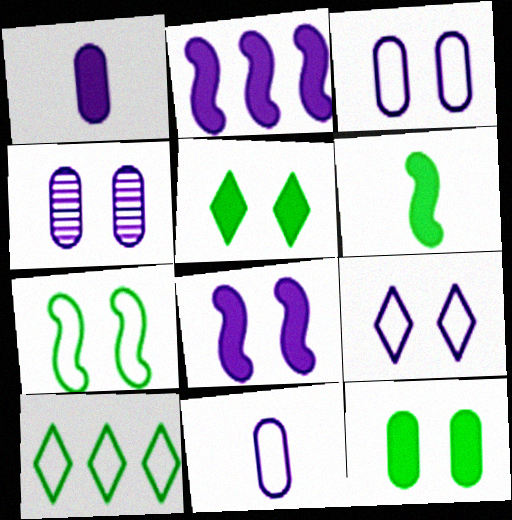[[4, 8, 9]]